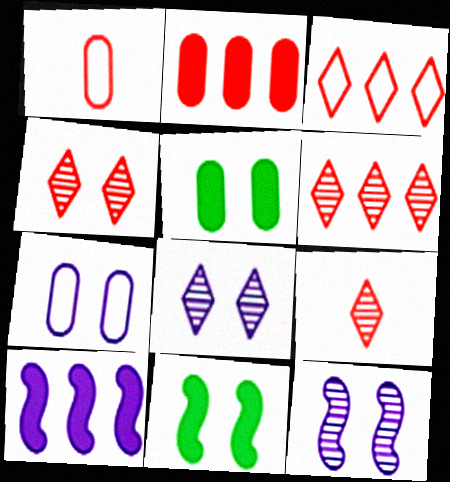[[4, 6, 9], 
[4, 7, 11]]